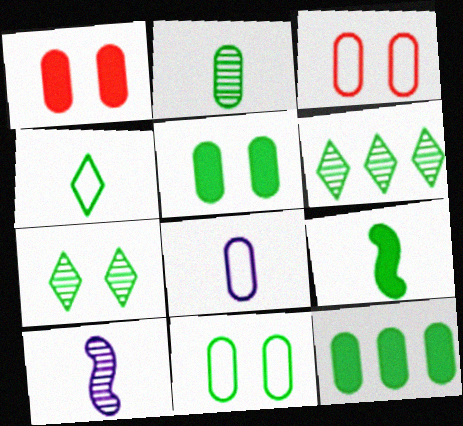[[2, 4, 9], 
[2, 11, 12], 
[6, 9, 11]]